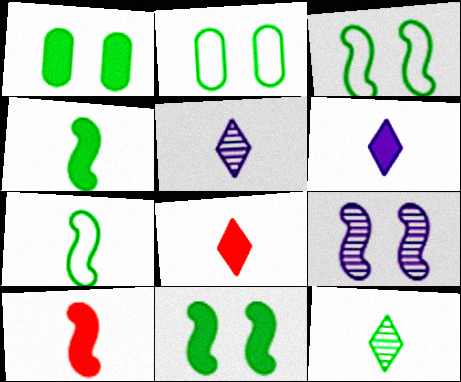[]